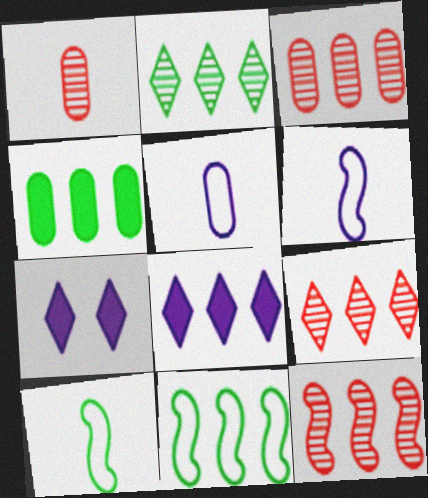[[1, 7, 11], 
[2, 4, 11], 
[3, 7, 10], 
[3, 8, 11], 
[3, 9, 12]]